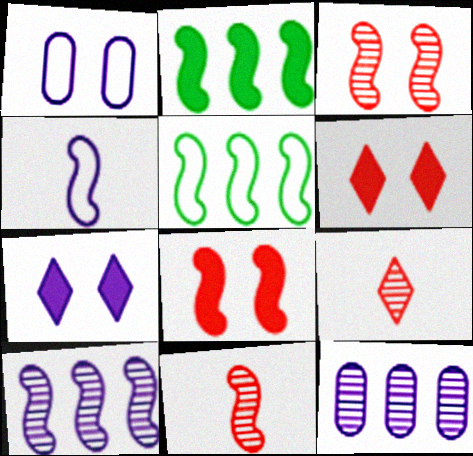[[1, 2, 9], 
[2, 3, 4], 
[4, 7, 12]]